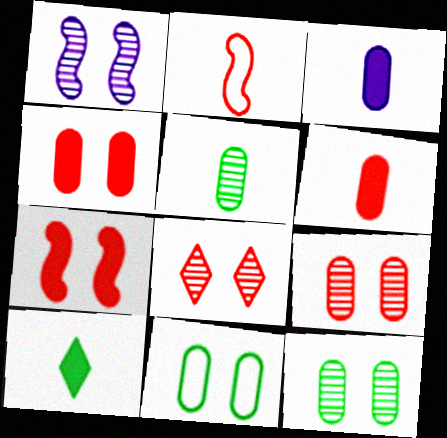[[1, 8, 12]]